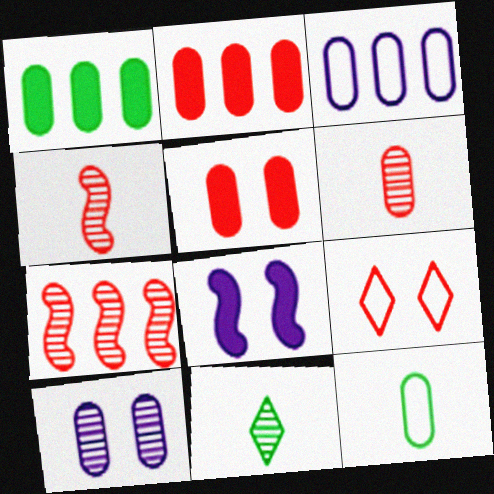[[2, 4, 9], 
[2, 10, 12], 
[7, 10, 11]]